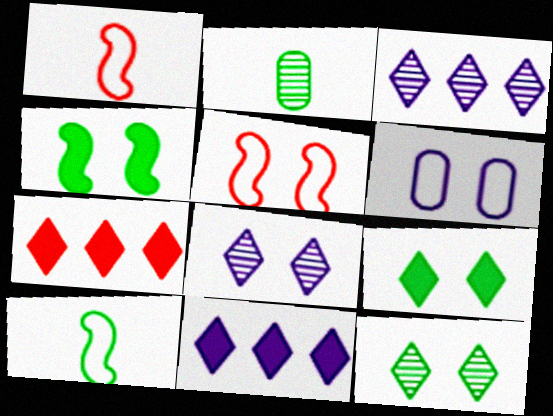[[2, 5, 11]]